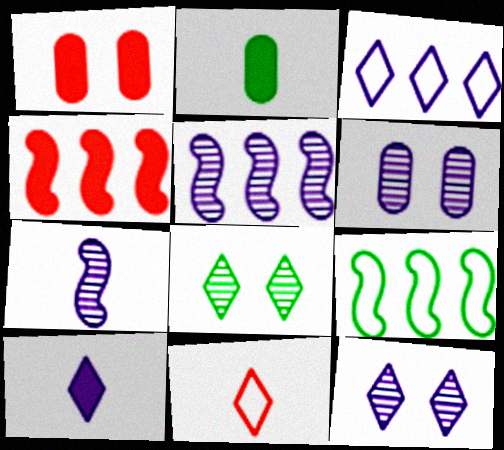[[2, 7, 11], 
[2, 8, 9], 
[3, 10, 12], 
[4, 5, 9]]